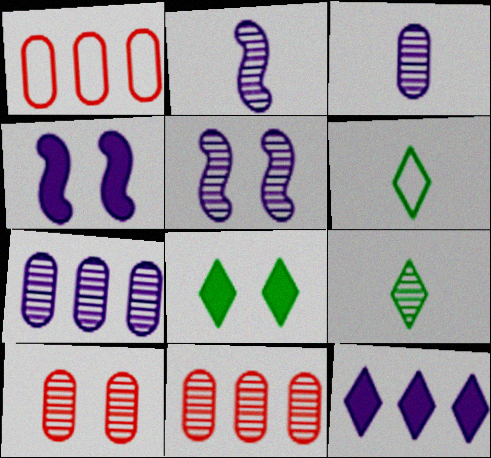[[1, 2, 8], 
[1, 4, 9], 
[4, 6, 11], 
[5, 9, 11]]